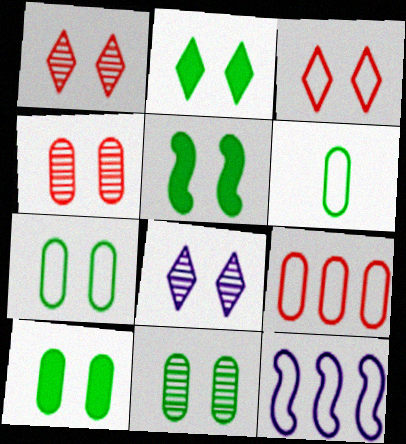[[2, 3, 8], 
[2, 5, 10], 
[3, 6, 12], 
[7, 10, 11]]